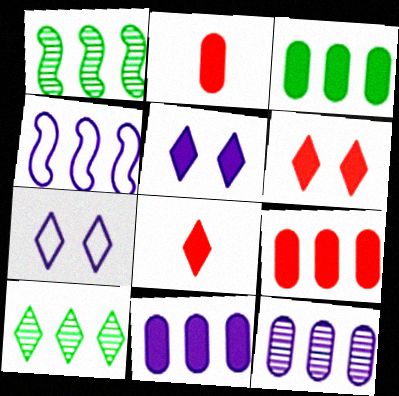[[1, 2, 7], 
[3, 9, 11], 
[4, 9, 10], 
[7, 8, 10]]